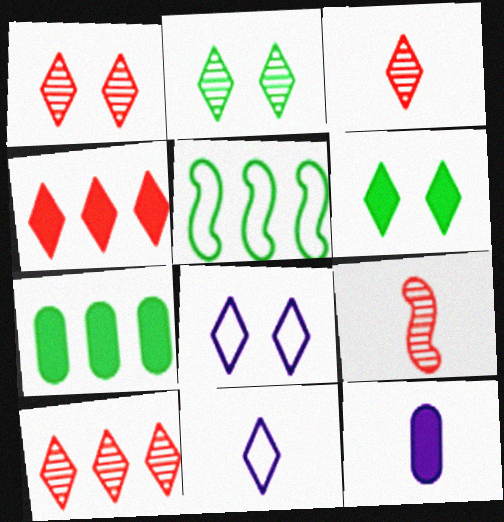[[1, 3, 10], 
[1, 5, 12], 
[1, 6, 8], 
[2, 4, 11], 
[6, 10, 11], 
[7, 8, 9]]